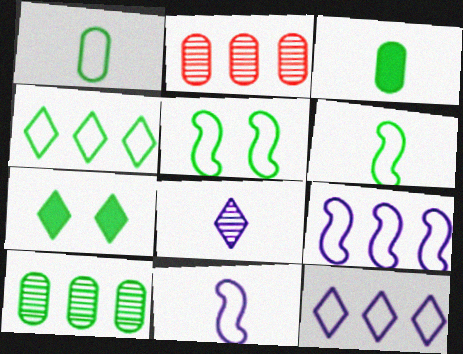[[1, 4, 5], 
[2, 7, 11], 
[6, 7, 10]]